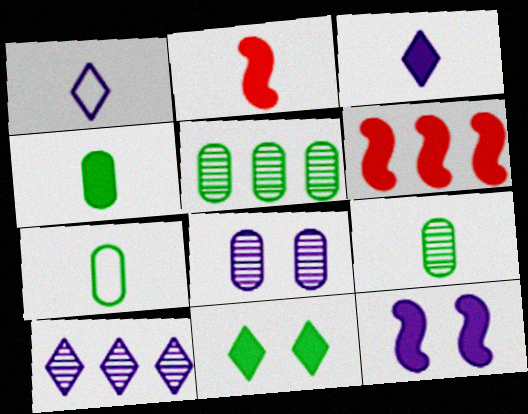[[1, 2, 9], 
[2, 3, 4], 
[4, 7, 9]]